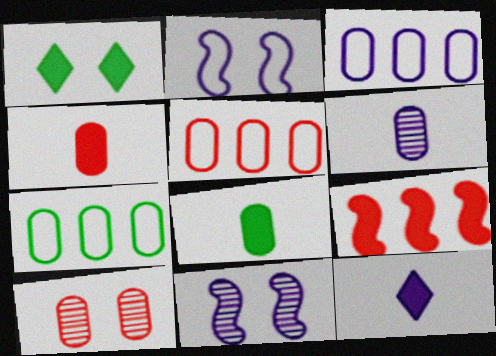[[1, 2, 10], 
[3, 5, 7], 
[3, 8, 10], 
[3, 11, 12], 
[4, 5, 10]]